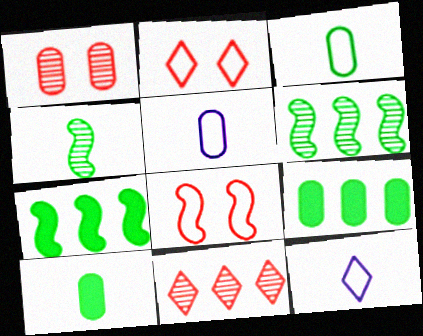[[1, 5, 9], 
[1, 7, 12]]